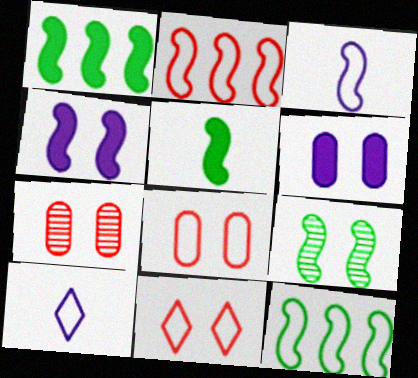[[1, 7, 10], 
[5, 9, 12], 
[6, 9, 11], 
[8, 10, 12]]